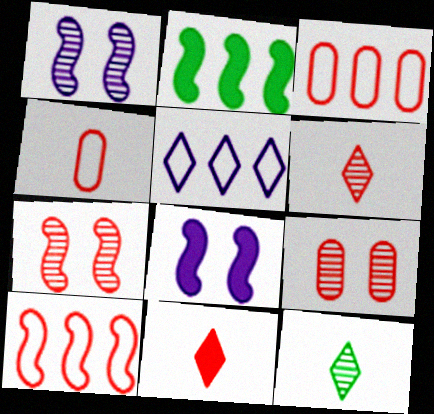[[3, 7, 11], 
[3, 8, 12], 
[9, 10, 11]]